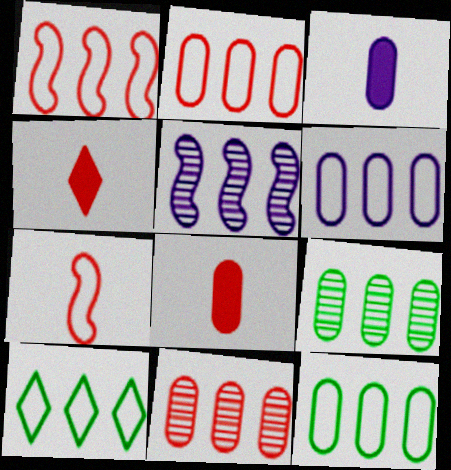[[1, 6, 10], 
[2, 6, 12]]